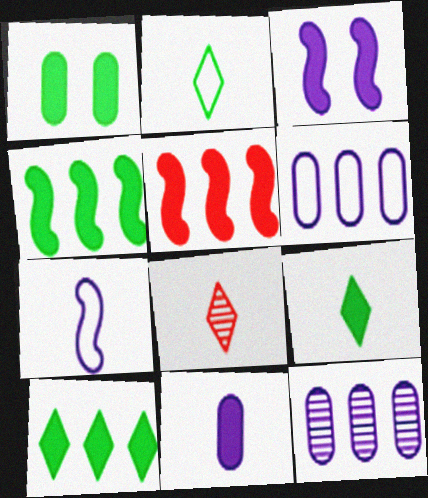[[1, 4, 9]]